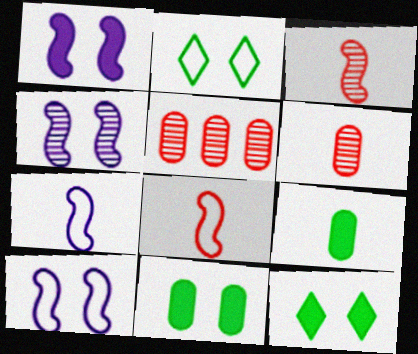[[1, 4, 10], 
[5, 7, 12]]